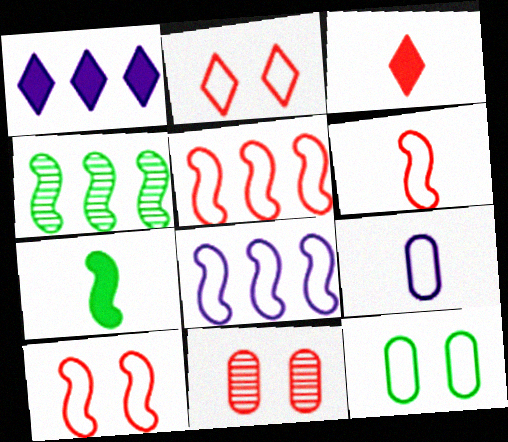[[3, 5, 11], 
[5, 6, 10]]